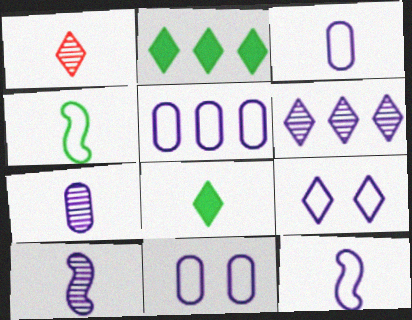[[1, 2, 9], 
[3, 5, 11], 
[5, 9, 12]]